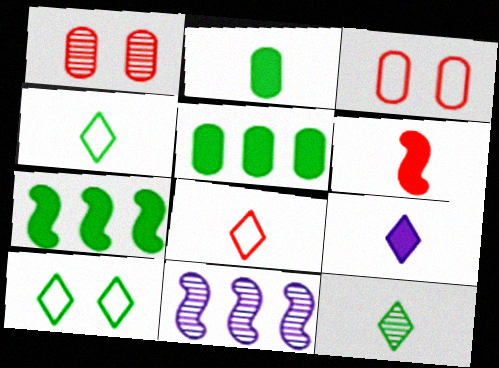[[1, 11, 12], 
[2, 6, 9], 
[8, 9, 12]]